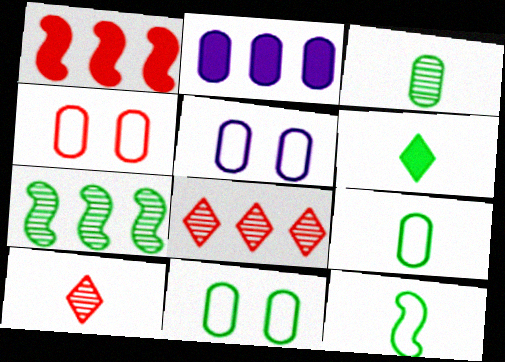[[1, 4, 10], 
[2, 3, 4], 
[3, 6, 12], 
[4, 5, 11], 
[6, 7, 11]]